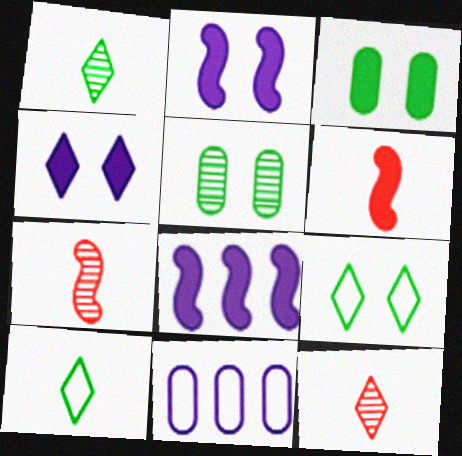[]